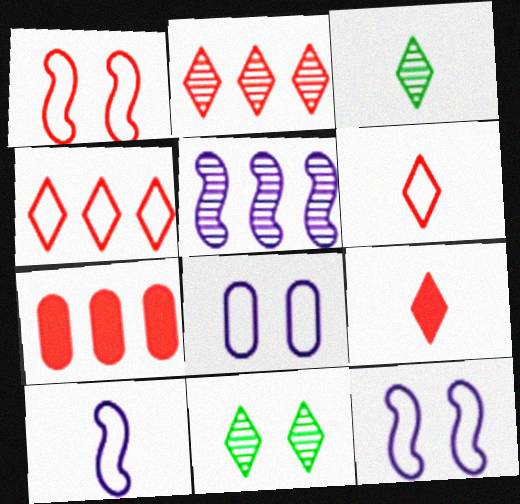[[3, 7, 12], 
[7, 10, 11]]